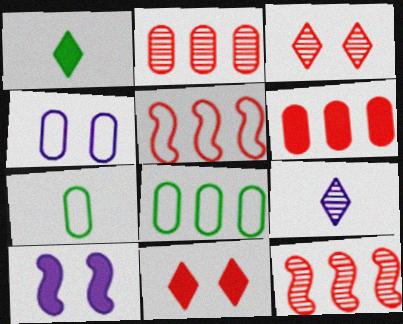[[1, 4, 12], 
[1, 6, 10]]